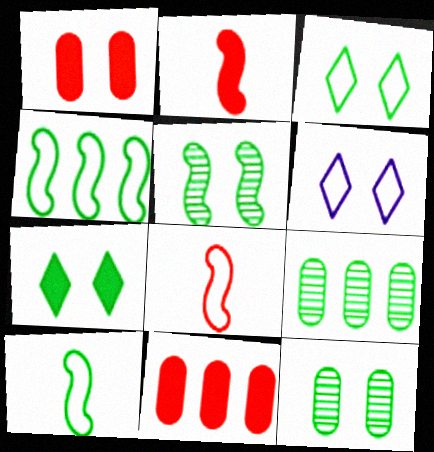[[1, 5, 6], 
[2, 6, 9], 
[7, 9, 10]]